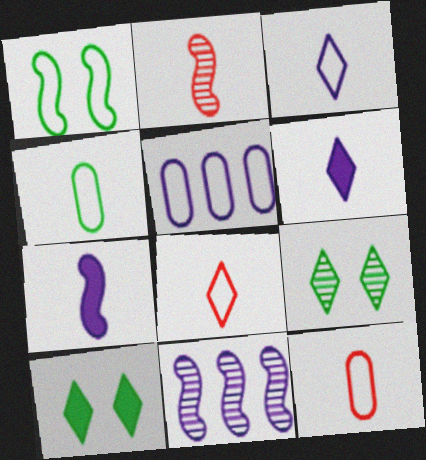[[1, 5, 8], 
[2, 4, 6], 
[2, 5, 10], 
[10, 11, 12]]